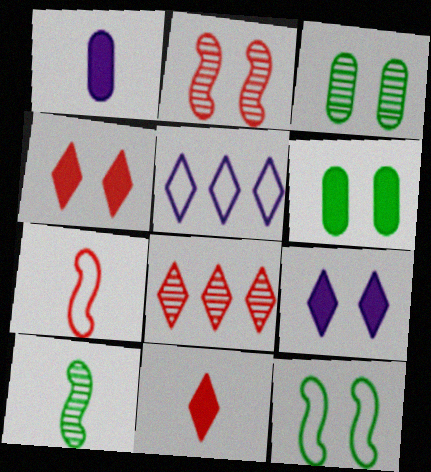[[1, 8, 12]]